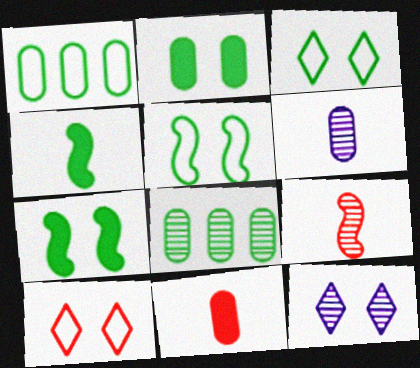[[3, 4, 8], 
[8, 9, 12]]